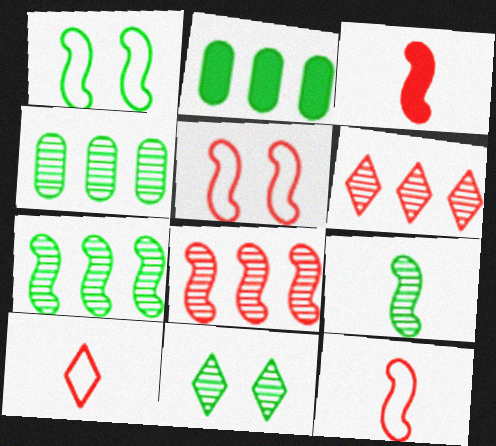[[3, 5, 8], 
[4, 9, 11]]